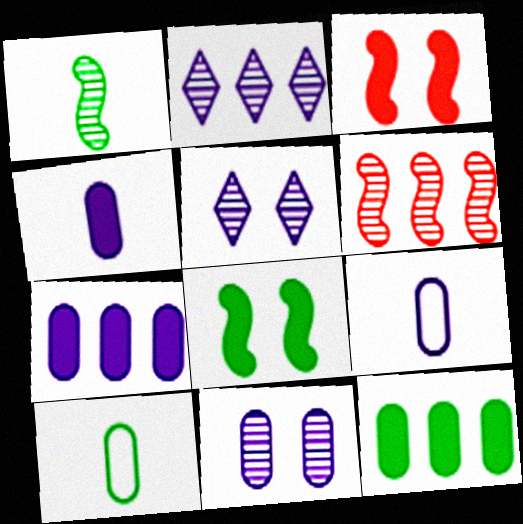[[2, 3, 10], 
[7, 9, 11]]